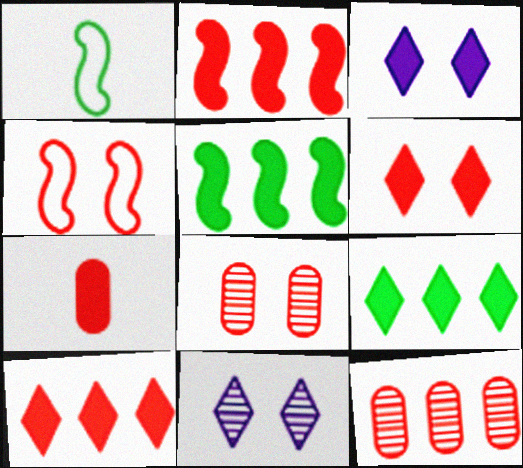[[1, 3, 12], 
[2, 6, 7], 
[3, 5, 7], 
[4, 6, 8]]